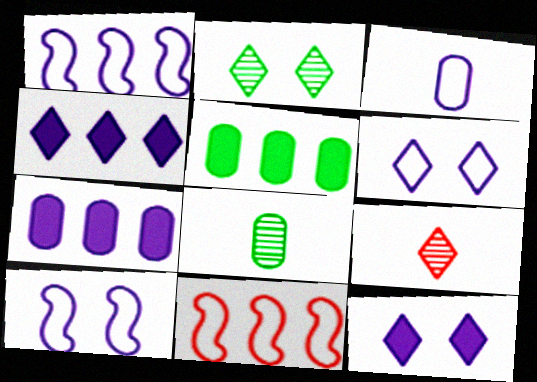[[1, 3, 6], 
[5, 9, 10], 
[8, 11, 12]]